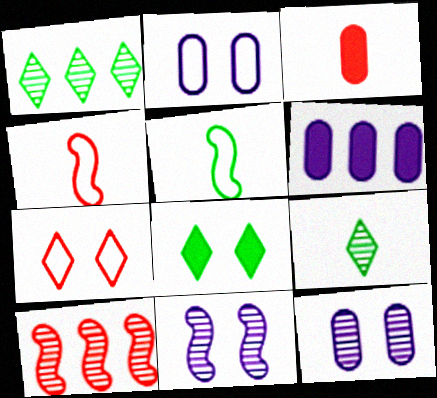[[3, 7, 10], 
[9, 10, 12]]